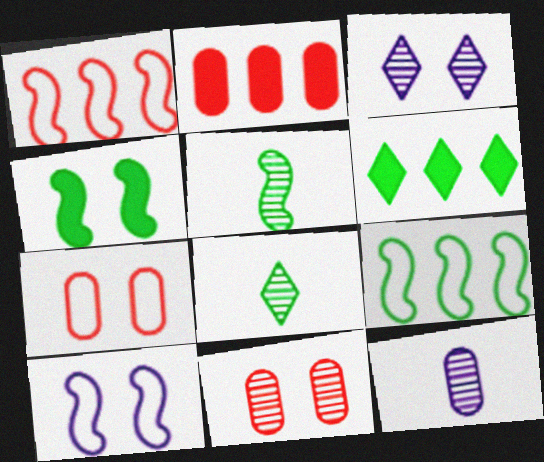[[2, 8, 10], 
[3, 4, 7], 
[4, 5, 9]]